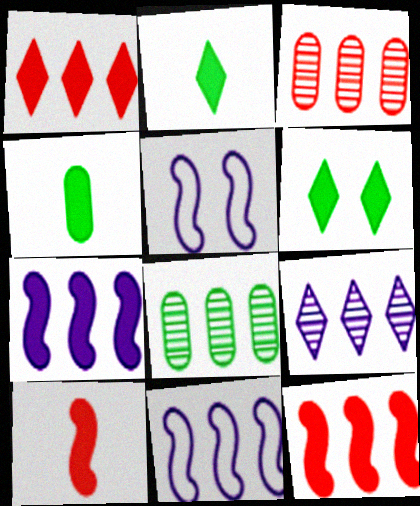[[1, 8, 11], 
[2, 3, 5]]